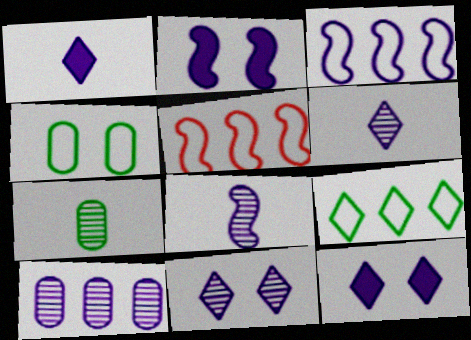[[2, 3, 8], 
[5, 7, 12], 
[8, 10, 11]]